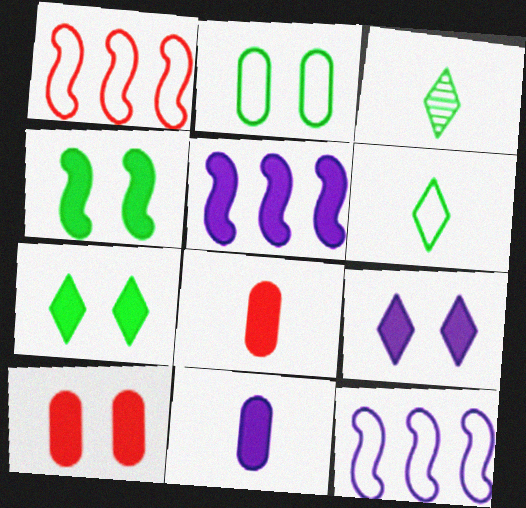[[3, 10, 12], 
[4, 9, 10], 
[5, 7, 8], 
[5, 9, 11]]